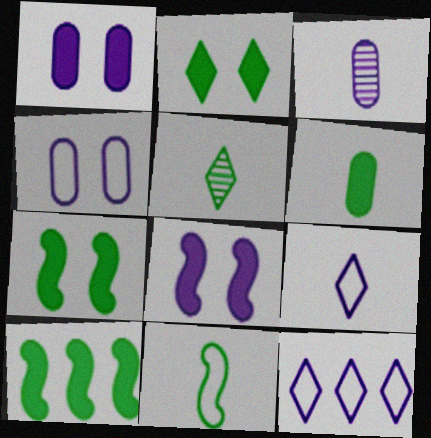[[2, 6, 10], 
[3, 8, 12], 
[5, 6, 11]]